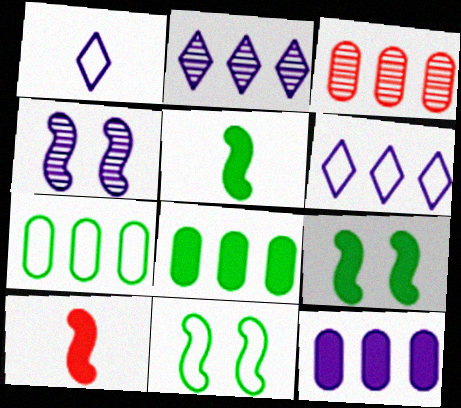[[1, 3, 9], 
[1, 4, 12], 
[3, 7, 12]]